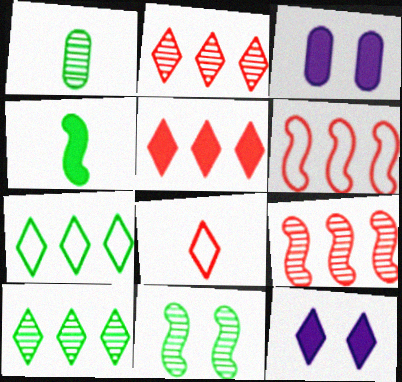[[1, 6, 12], 
[1, 10, 11], 
[3, 4, 5], 
[8, 10, 12]]